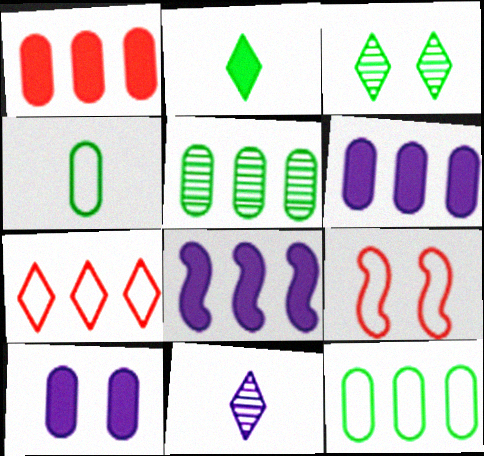[[3, 9, 10], 
[5, 7, 8]]